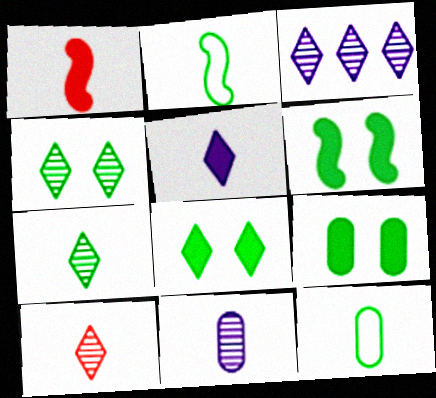[[3, 4, 10], 
[6, 8, 9]]